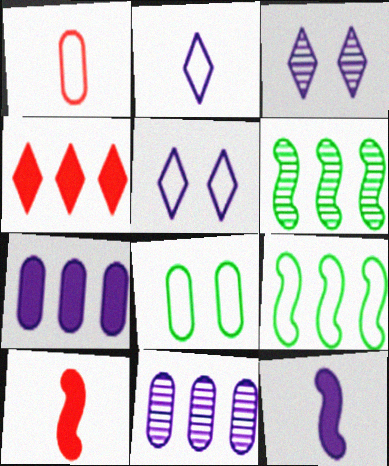[[1, 5, 9], 
[4, 9, 11], 
[5, 11, 12]]